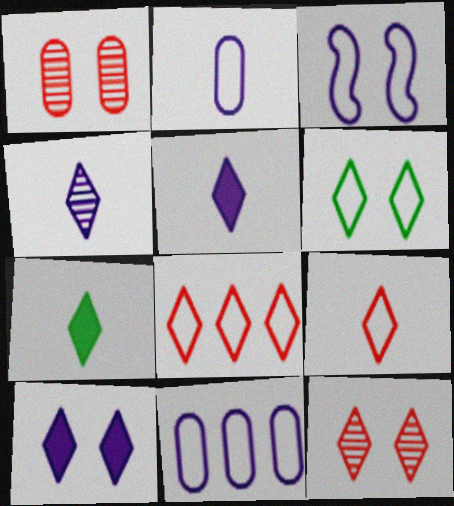[[4, 7, 9], 
[6, 10, 12]]